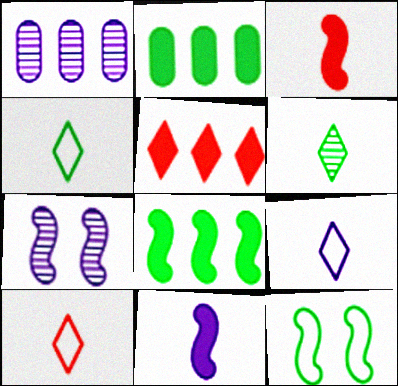[[2, 6, 12], 
[2, 7, 10], 
[4, 9, 10]]